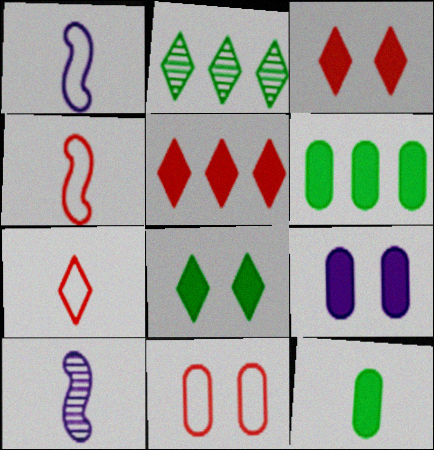[[2, 4, 9], 
[7, 10, 12]]